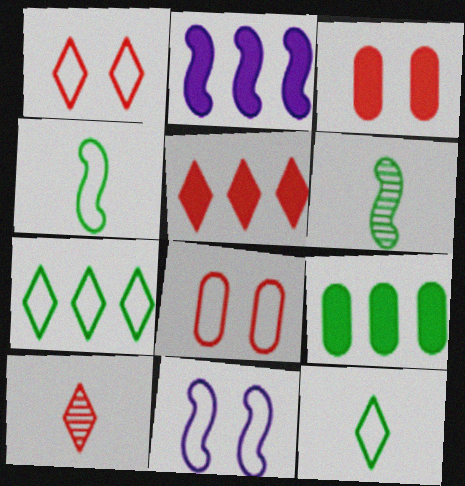[[1, 5, 10], 
[2, 5, 9], 
[9, 10, 11]]